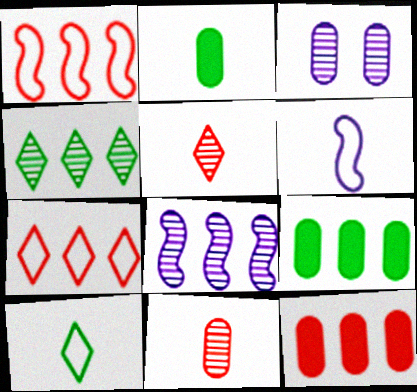[[2, 5, 6], 
[7, 8, 9]]